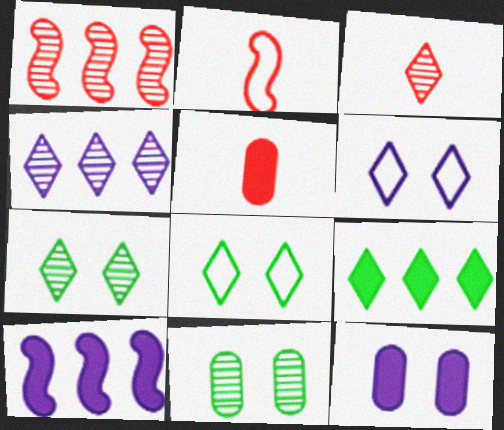[[2, 3, 5], 
[3, 4, 7], 
[3, 6, 9]]